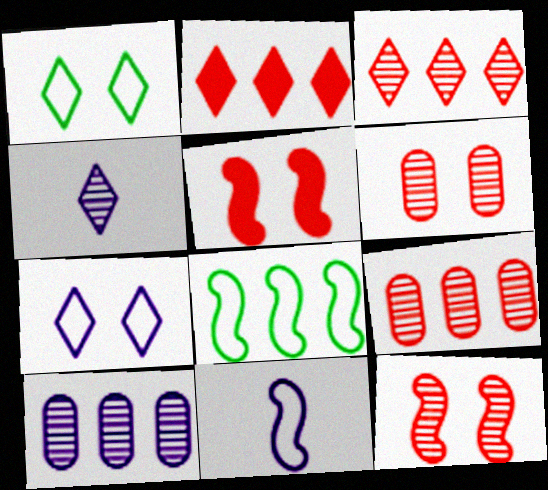[[1, 2, 4], 
[2, 8, 10]]